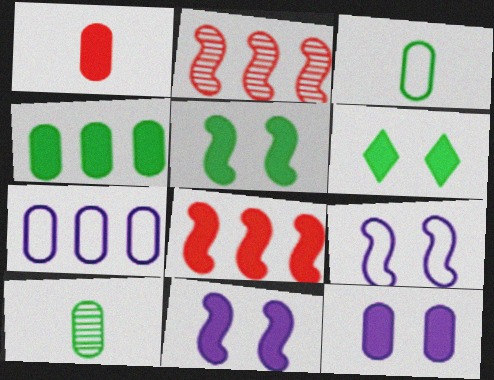[[1, 4, 12]]